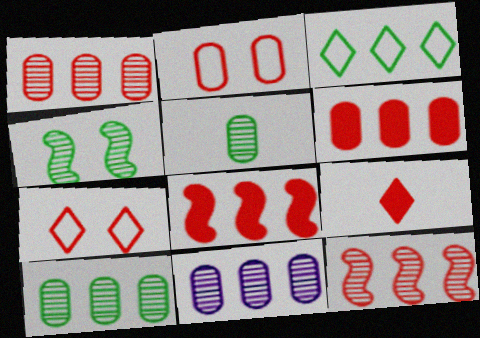[[1, 10, 11], 
[2, 9, 12], 
[3, 8, 11]]